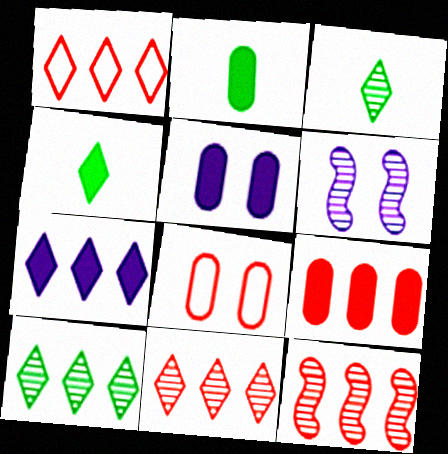[[1, 2, 6], 
[1, 7, 10], 
[1, 9, 12], 
[2, 5, 9]]